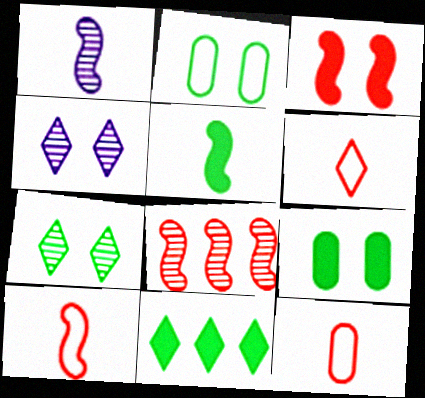[[1, 5, 10], 
[2, 3, 4], 
[3, 8, 10], 
[4, 6, 11], 
[5, 9, 11], 
[6, 10, 12]]